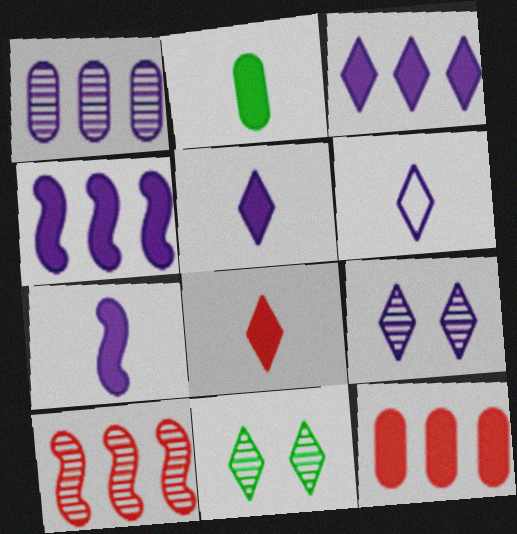[[2, 7, 8], 
[3, 6, 9]]